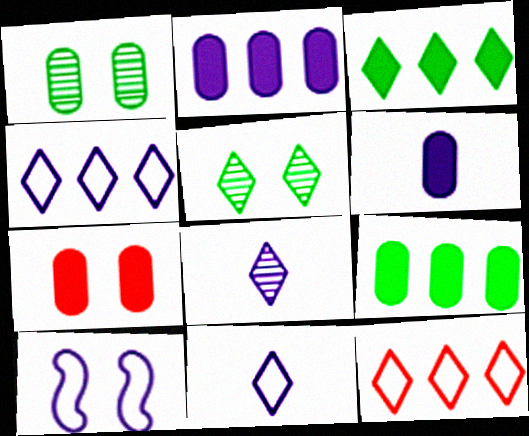[[2, 8, 10], 
[5, 7, 10], 
[6, 7, 9]]